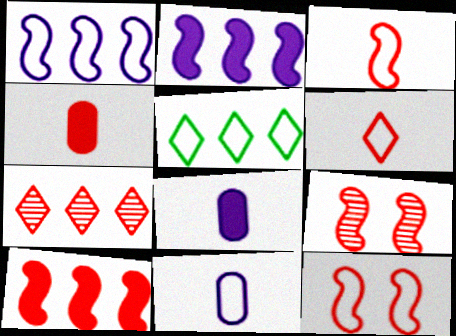[[3, 9, 10], 
[4, 7, 12], 
[5, 8, 9], 
[5, 11, 12]]